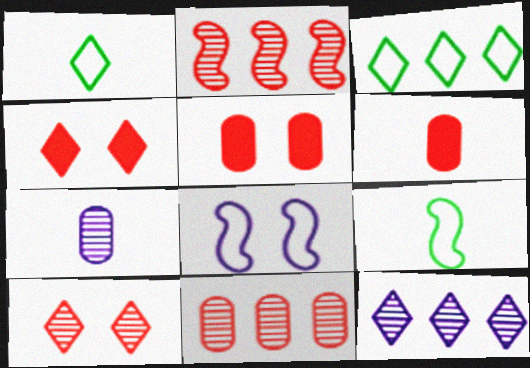[[1, 4, 12], 
[5, 9, 12]]